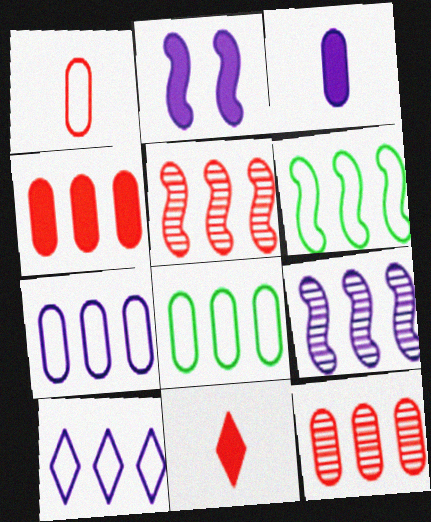[]